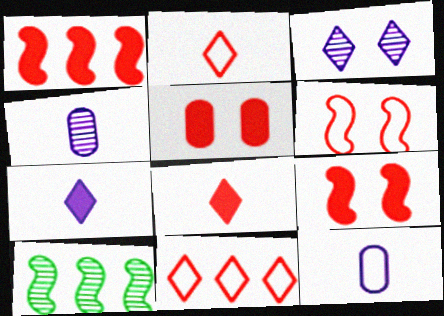[[1, 5, 8]]